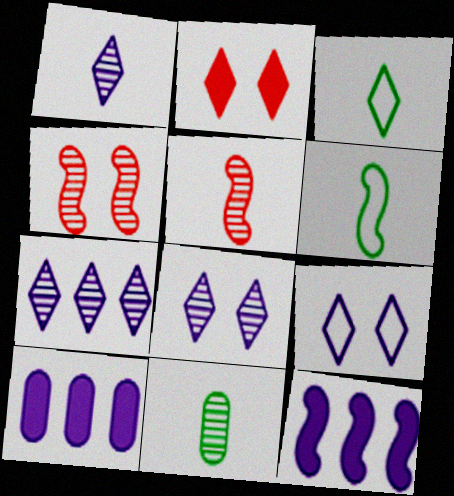[[1, 5, 11], 
[1, 7, 8], 
[2, 3, 7], 
[3, 4, 10], 
[4, 6, 12], 
[4, 7, 11]]